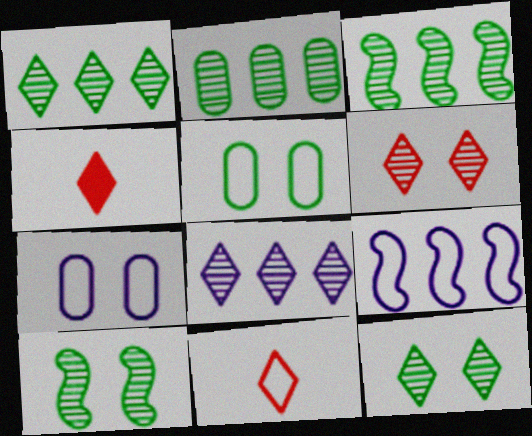[[1, 2, 3], 
[3, 4, 7], 
[5, 9, 11]]